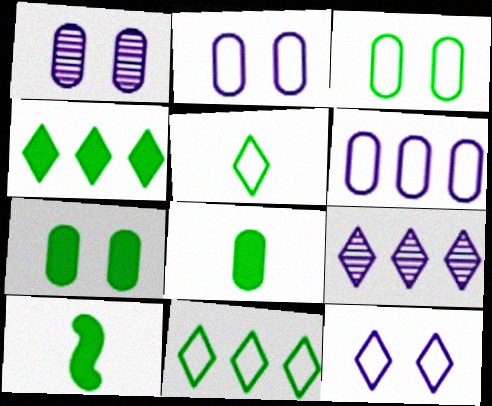[[4, 7, 10]]